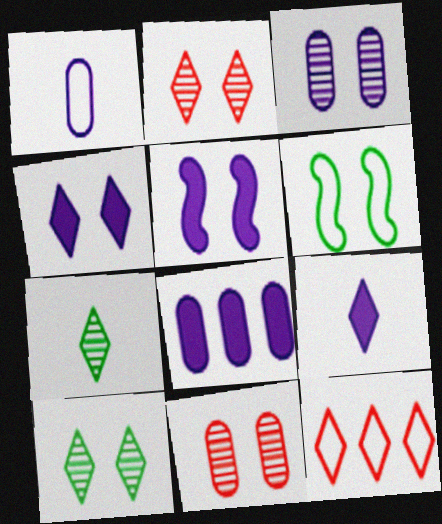[[1, 3, 8], 
[1, 6, 12], 
[4, 6, 11], 
[4, 7, 12], 
[5, 8, 9], 
[9, 10, 12]]